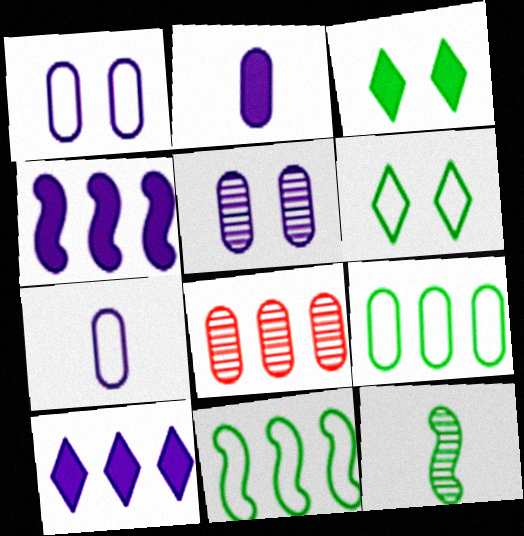[[3, 9, 12], 
[8, 10, 11]]